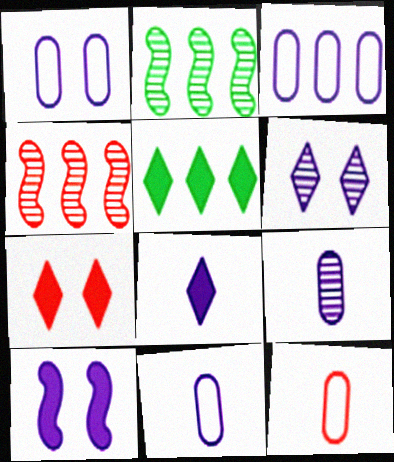[[1, 3, 11], 
[1, 6, 10], 
[2, 7, 11], 
[3, 4, 5], 
[4, 7, 12], 
[5, 7, 8]]